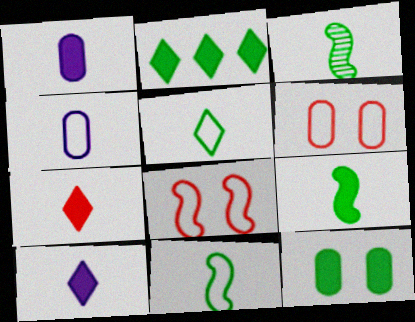[[1, 7, 9], 
[2, 9, 12], 
[3, 4, 7], 
[3, 9, 11]]